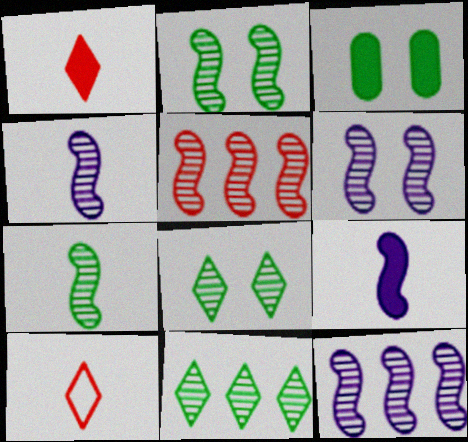[[2, 4, 5], 
[3, 10, 12], 
[4, 6, 12], 
[5, 6, 7]]